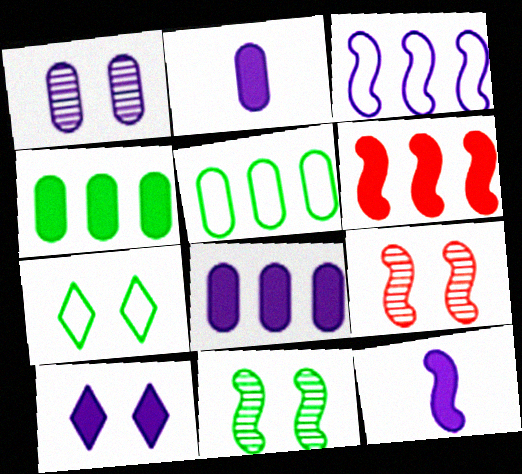[[8, 10, 12]]